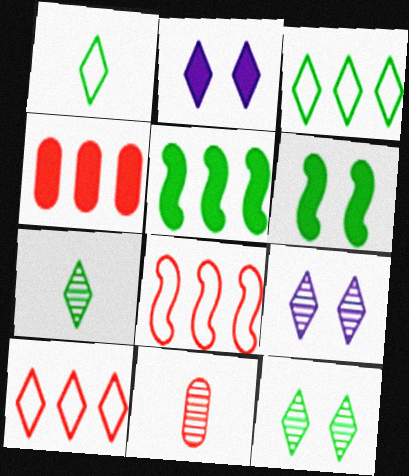[[2, 7, 10]]